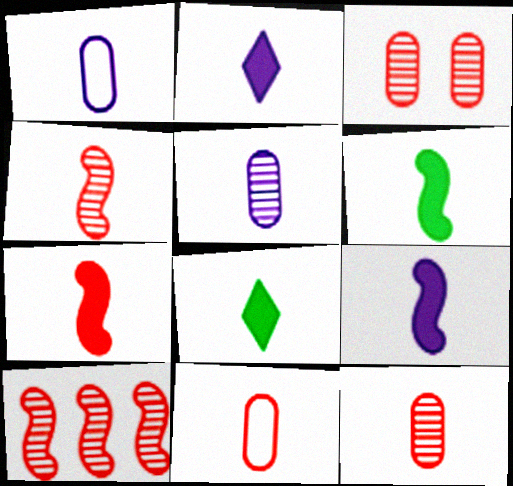[[1, 4, 8], 
[6, 7, 9]]